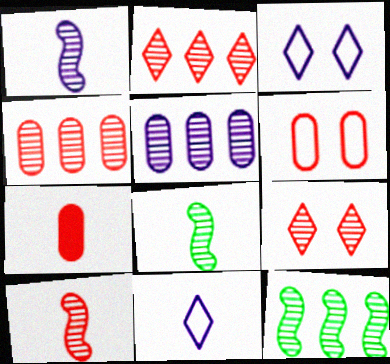[[1, 8, 10], 
[2, 5, 12], 
[3, 7, 12], 
[4, 6, 7], 
[4, 9, 10], 
[5, 8, 9], 
[7, 8, 11]]